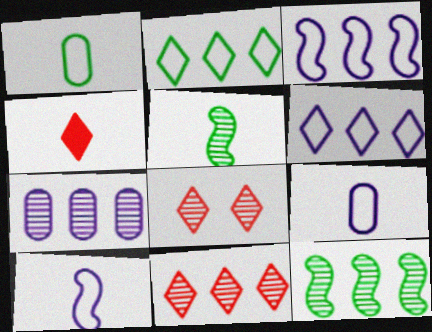[[4, 5, 9], 
[5, 7, 8], 
[7, 11, 12]]